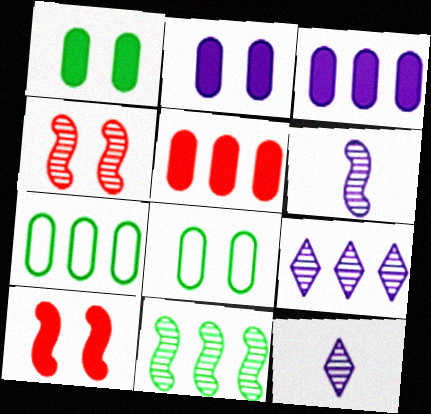[[4, 6, 11], 
[7, 10, 12]]